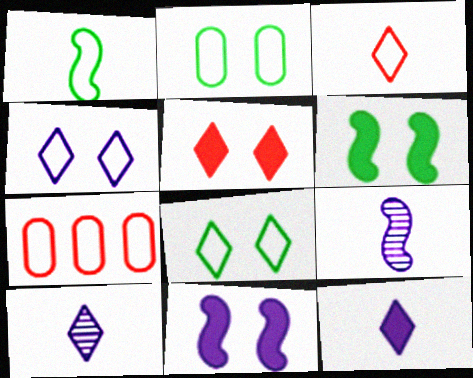[[1, 4, 7], 
[6, 7, 10]]